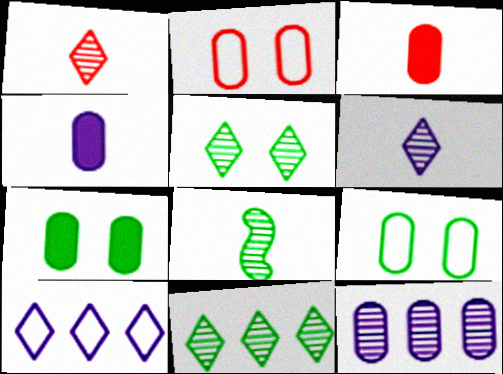[[3, 9, 12]]